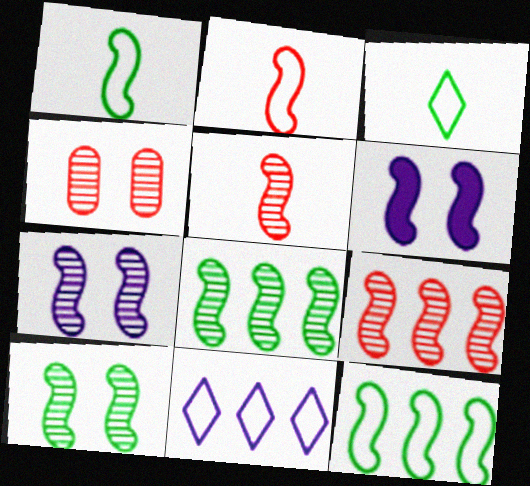[[1, 6, 9], 
[2, 6, 8], 
[5, 6, 12], 
[5, 7, 8]]